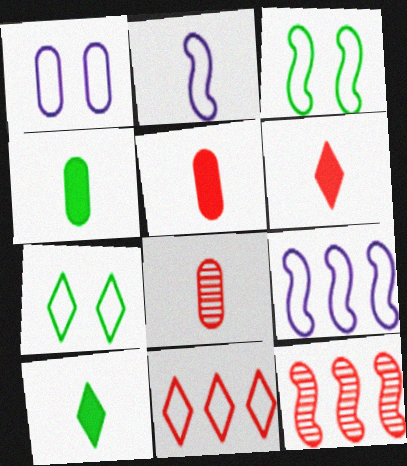[[1, 10, 12], 
[2, 8, 10]]